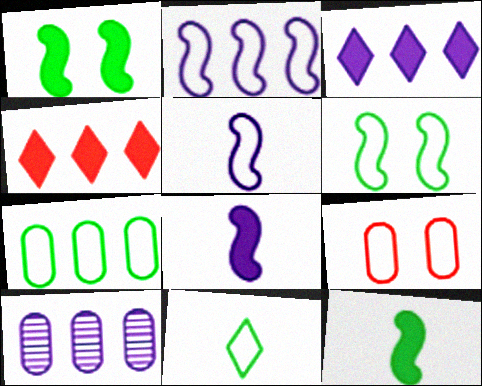[[2, 3, 10], 
[2, 9, 11], 
[6, 7, 11]]